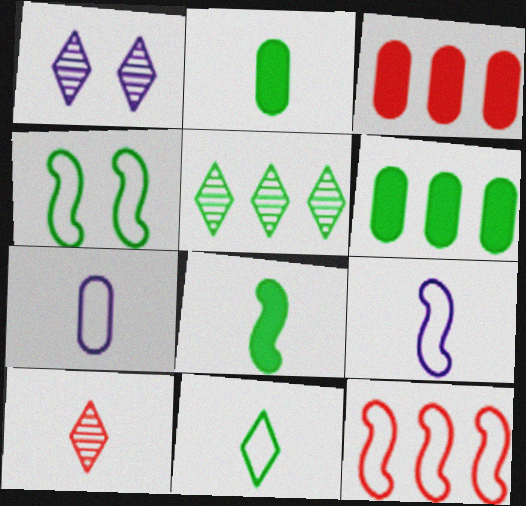[[1, 2, 12], 
[1, 5, 10], 
[2, 4, 5], 
[2, 9, 10], 
[4, 9, 12], 
[7, 8, 10]]